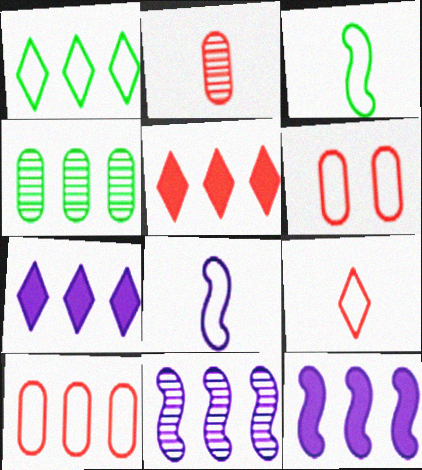[[1, 6, 8]]